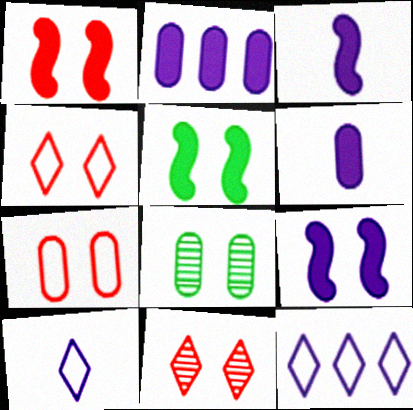[[1, 5, 9], 
[1, 7, 11], 
[4, 8, 9]]